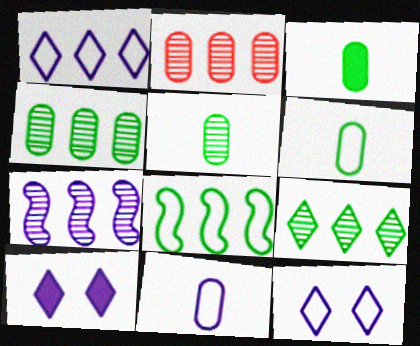[[2, 7, 9], 
[3, 5, 6], 
[7, 10, 11]]